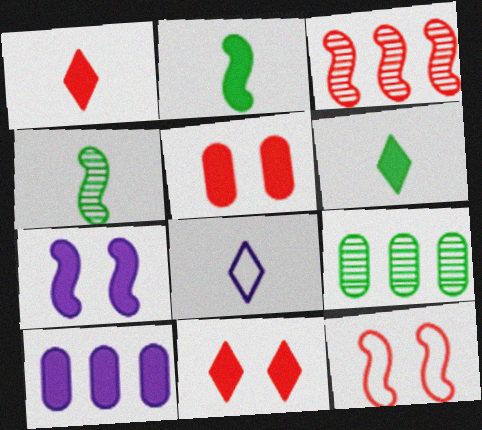[[2, 10, 11]]